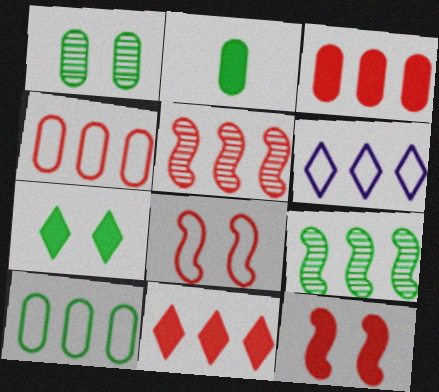[[1, 2, 10], 
[3, 6, 9], 
[4, 5, 11]]